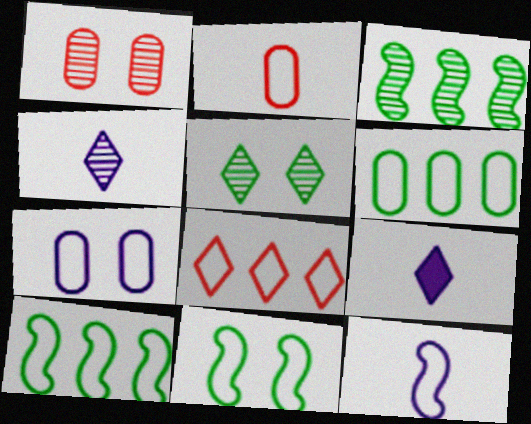[[1, 3, 4], 
[1, 9, 10], 
[2, 6, 7], 
[5, 8, 9]]